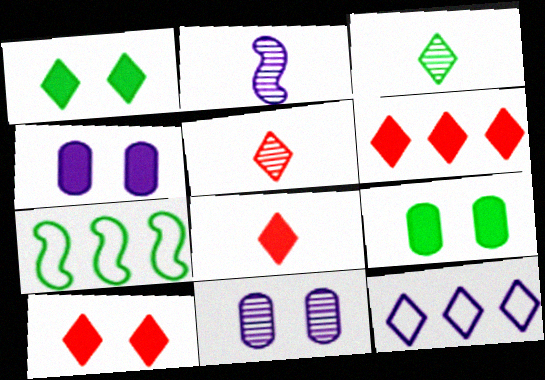[[1, 5, 12], 
[2, 4, 12], 
[3, 7, 9], 
[3, 10, 12], 
[4, 5, 7], 
[6, 8, 10], 
[7, 8, 11]]